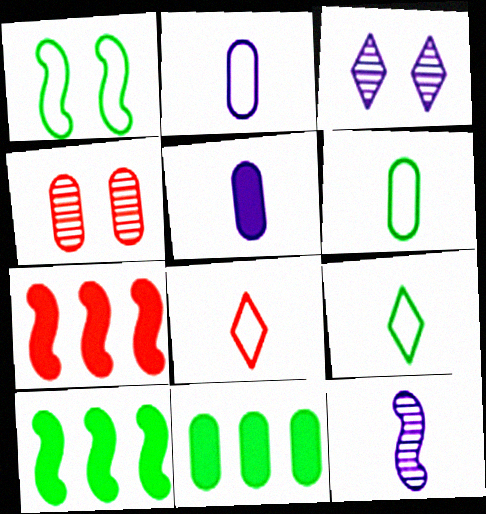[[1, 7, 12], 
[2, 4, 11], 
[3, 6, 7], 
[4, 7, 8]]